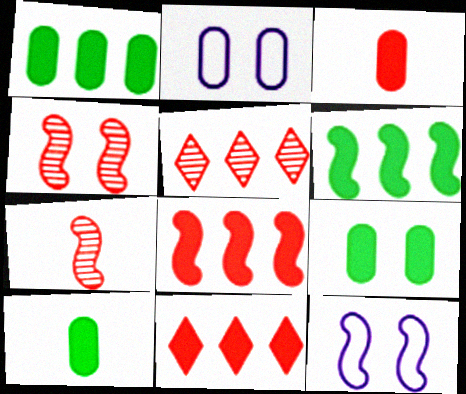[[1, 9, 10], 
[5, 10, 12], 
[6, 7, 12]]